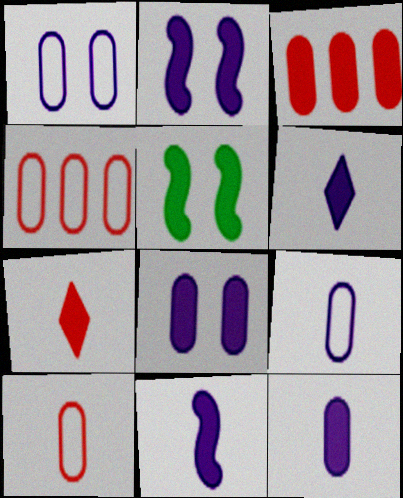[[3, 5, 6], 
[6, 11, 12]]